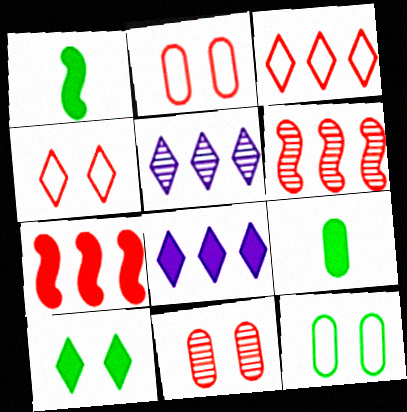[[1, 2, 5]]